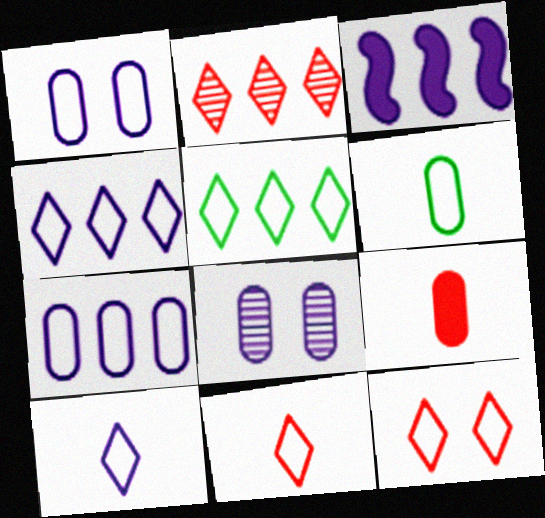[[3, 8, 10], 
[5, 10, 12]]